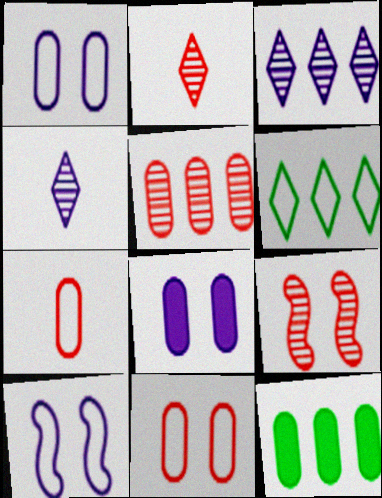[[2, 5, 9], 
[2, 10, 12], 
[6, 7, 10]]